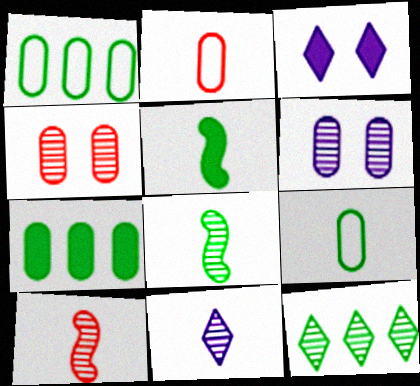[[1, 3, 10], 
[2, 5, 11], 
[2, 6, 7], 
[6, 10, 12]]